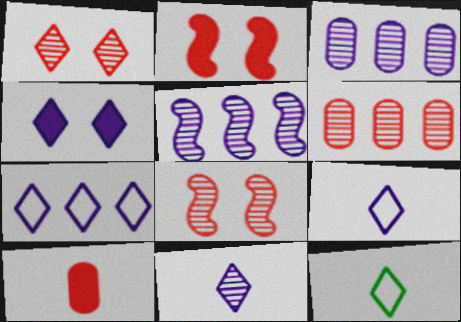[[2, 3, 12], 
[4, 7, 11]]